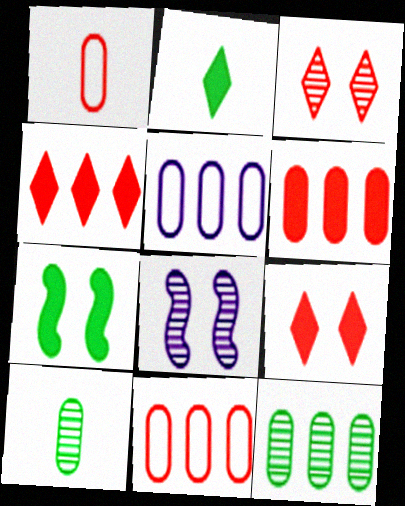[[2, 8, 11], 
[5, 6, 12]]